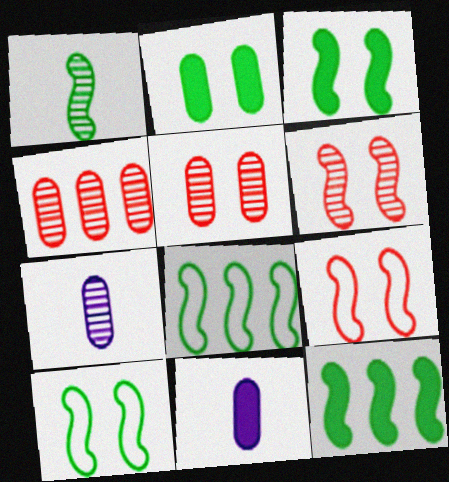[[1, 3, 8], 
[1, 10, 12]]